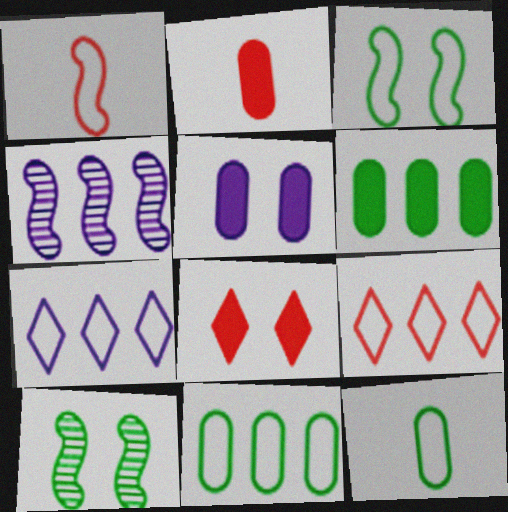[[2, 5, 6], 
[2, 7, 10], 
[4, 6, 9], 
[4, 8, 12]]